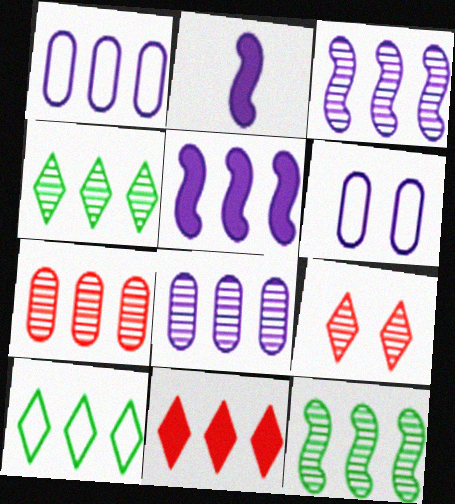[[1, 11, 12], 
[3, 4, 7], 
[5, 7, 10]]